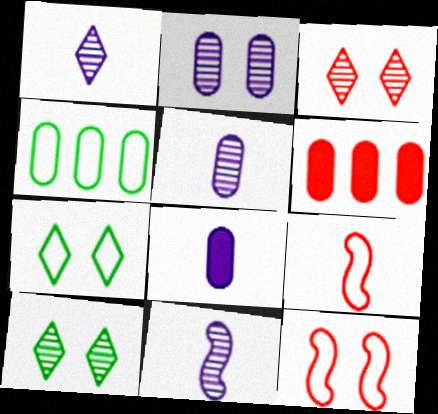[[1, 5, 11], 
[3, 6, 9], 
[6, 7, 11]]